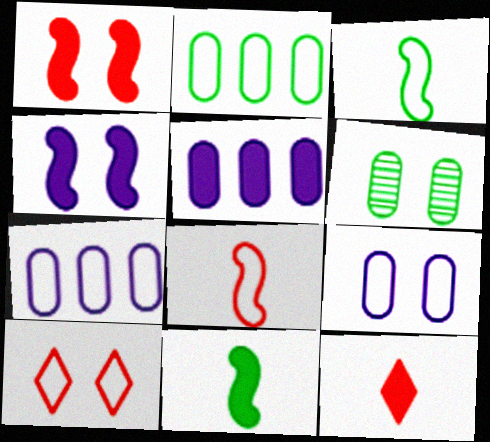[[3, 7, 10], 
[4, 6, 10]]